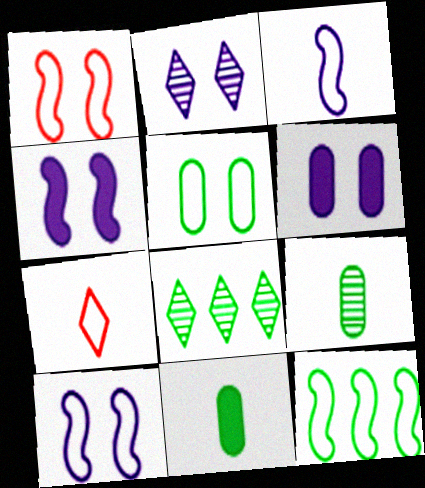[[1, 3, 12], 
[2, 6, 10]]